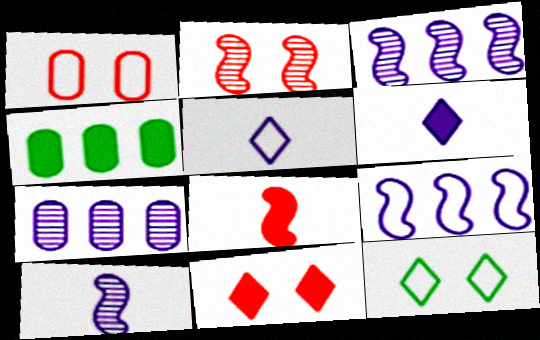[[1, 2, 11], 
[2, 4, 5], 
[7, 8, 12]]